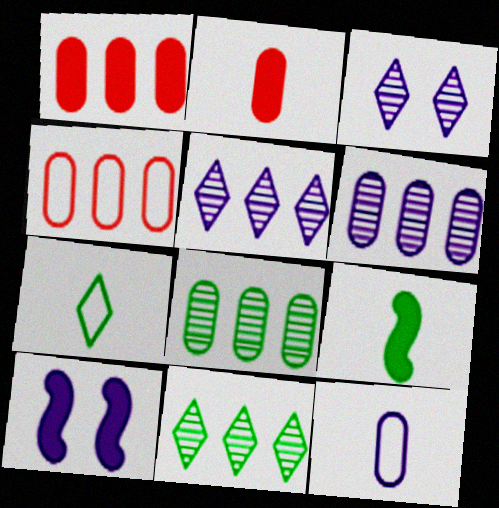[[3, 4, 9], 
[5, 10, 12]]